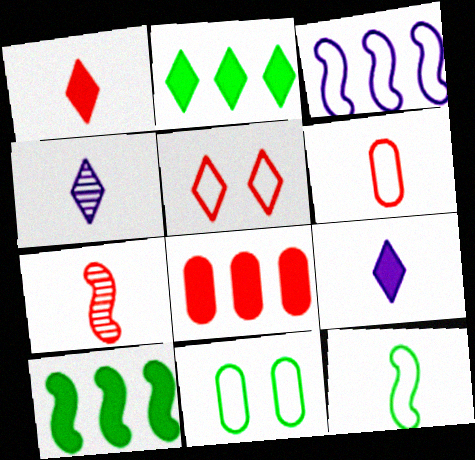[[1, 6, 7], 
[2, 4, 5], 
[5, 7, 8]]